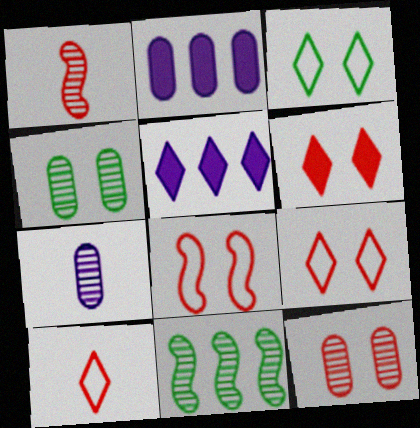[[1, 2, 3], 
[6, 8, 12]]